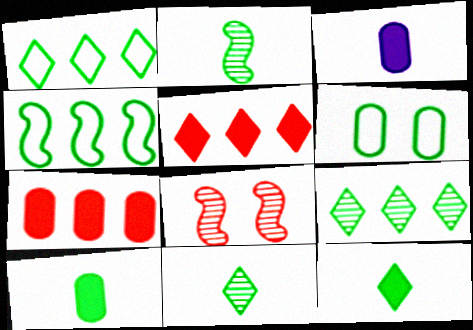[[1, 3, 8]]